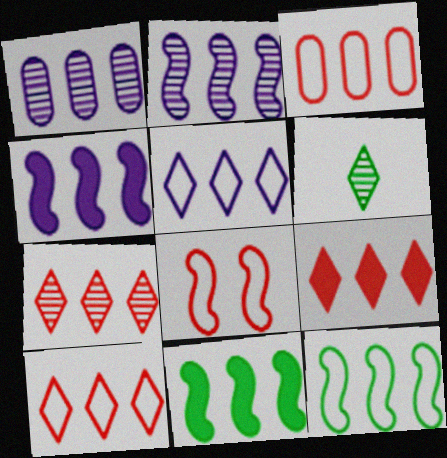[[1, 4, 5], 
[1, 9, 12], 
[1, 10, 11], 
[3, 5, 12], 
[7, 9, 10]]